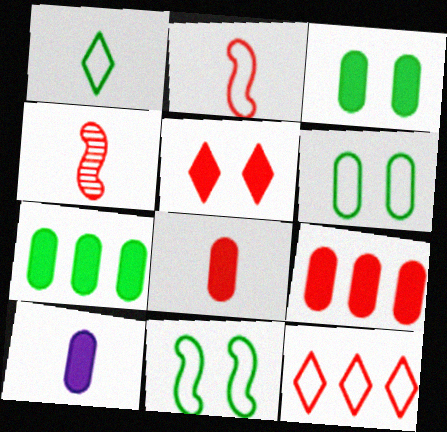[[1, 4, 10], 
[3, 9, 10]]